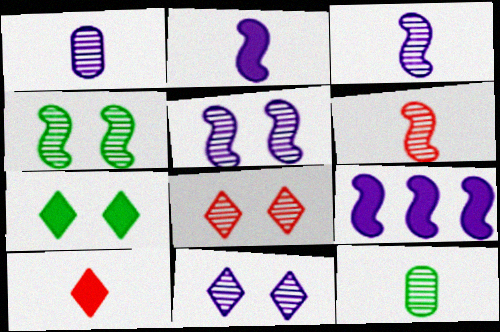[]